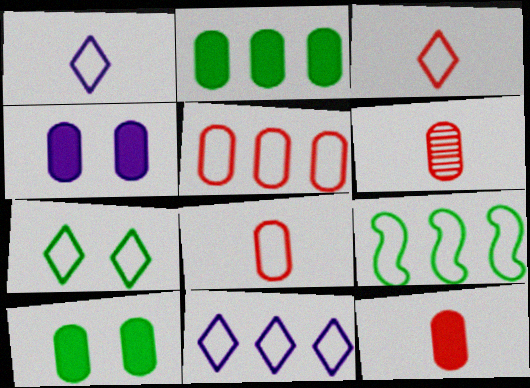[[2, 4, 12], 
[3, 7, 11], 
[5, 9, 11], 
[6, 8, 12]]